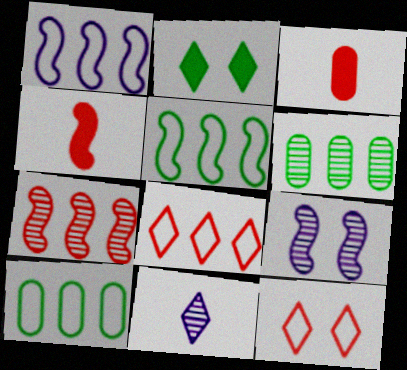[[1, 8, 10], 
[2, 8, 11], 
[3, 7, 12], 
[4, 5, 9]]